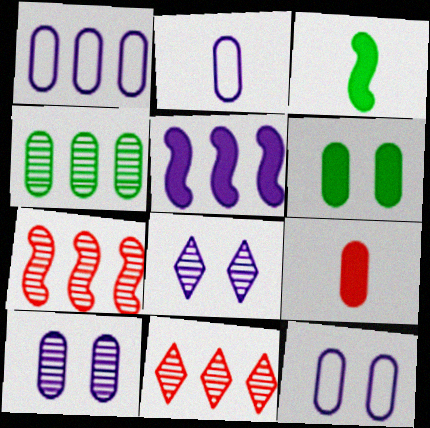[[1, 2, 12], 
[2, 5, 8], 
[3, 11, 12], 
[4, 9, 12]]